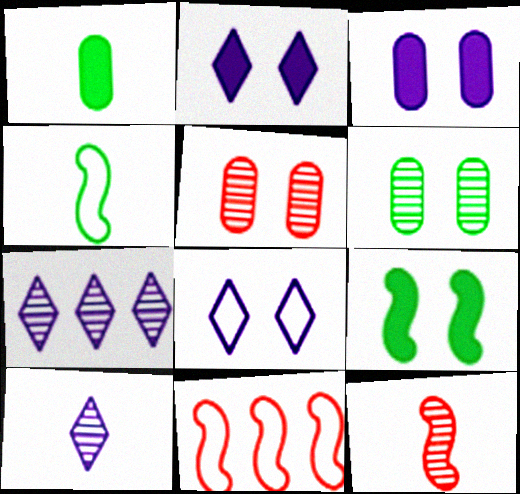[[5, 8, 9], 
[6, 7, 12]]